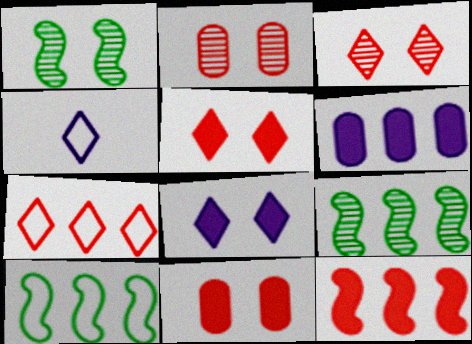[[4, 9, 11], 
[6, 7, 9]]